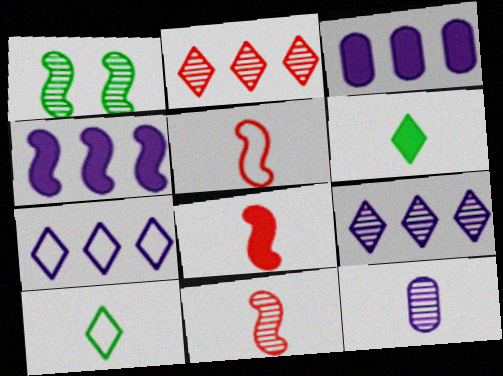[[1, 2, 12], 
[1, 4, 5], 
[5, 6, 12], 
[5, 8, 11], 
[8, 10, 12]]